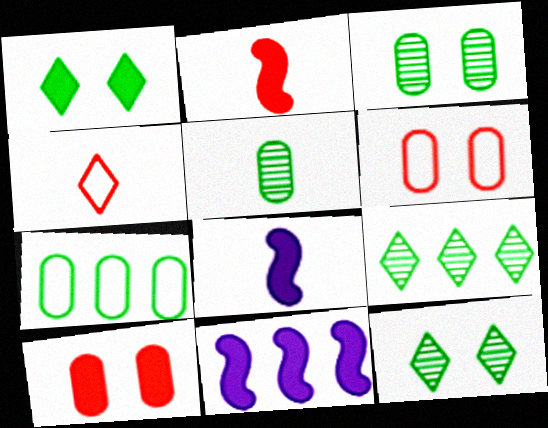[[3, 4, 11], 
[4, 5, 8], 
[6, 8, 9]]